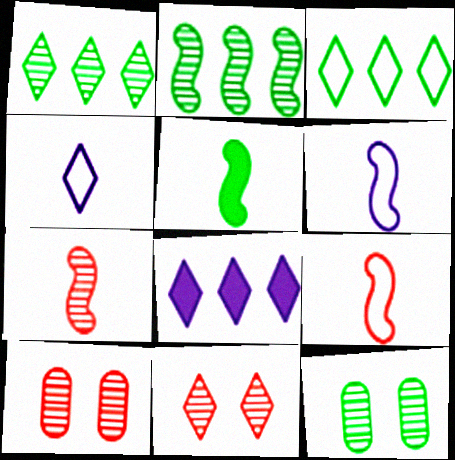[[3, 5, 12], 
[5, 6, 7], 
[8, 9, 12]]